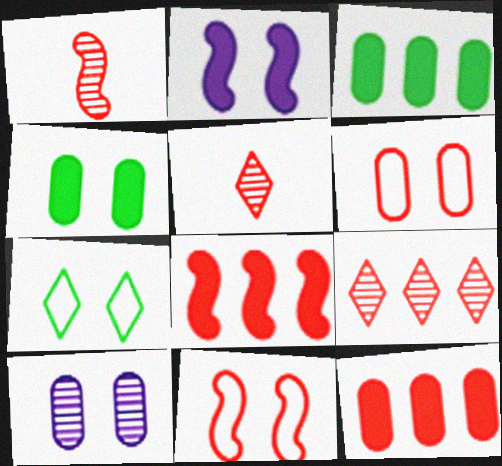[[1, 8, 11], 
[4, 6, 10], 
[5, 6, 8], 
[5, 11, 12]]